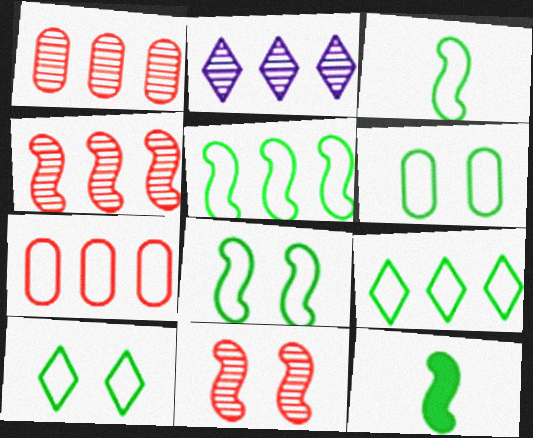[[3, 5, 8], 
[3, 6, 9], 
[6, 8, 10]]